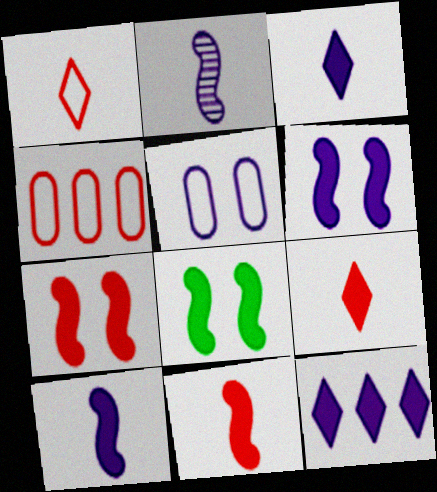[[2, 5, 12], 
[6, 7, 8]]